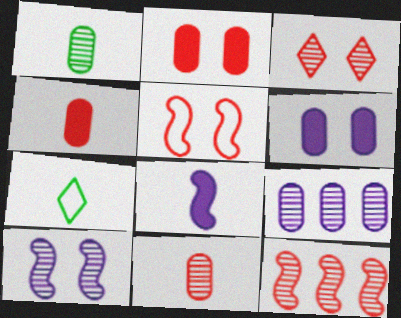[[2, 3, 5], 
[3, 11, 12], 
[6, 7, 12], 
[7, 8, 11]]